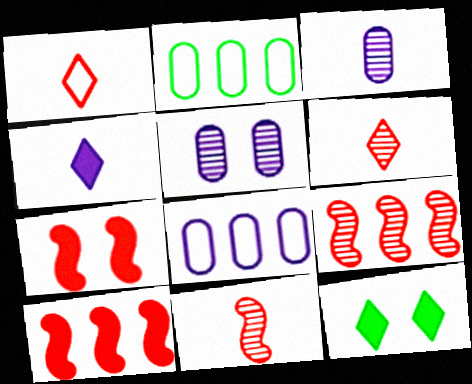[[8, 11, 12]]